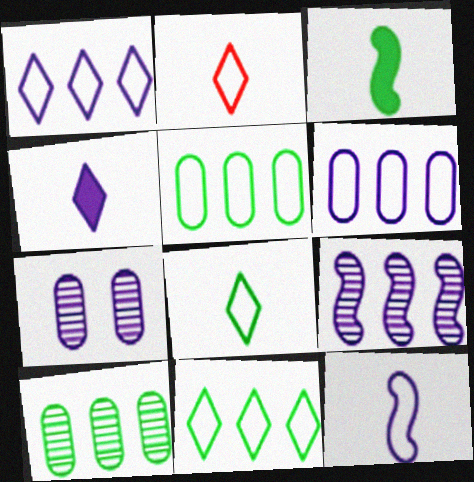[]